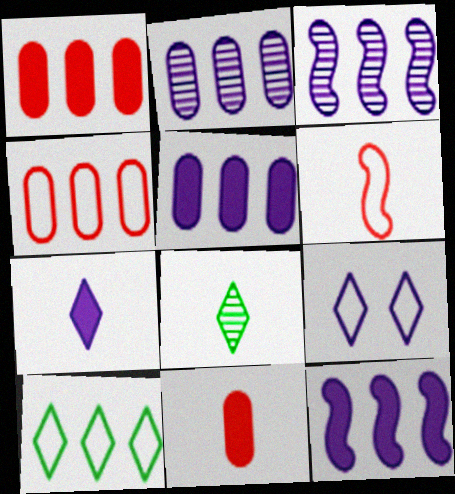[[1, 3, 10]]